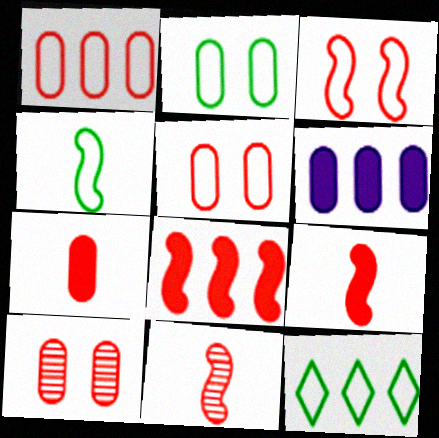[[1, 7, 10], 
[2, 4, 12], 
[3, 8, 11]]